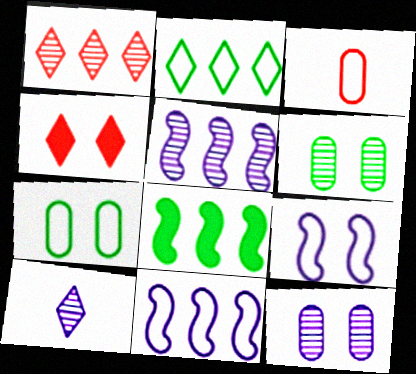[[2, 3, 9], 
[2, 4, 10], 
[4, 6, 9], 
[5, 10, 12]]